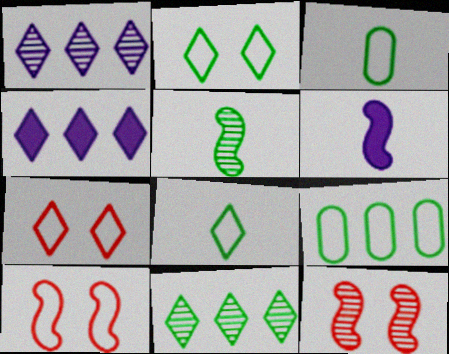[[3, 4, 12]]